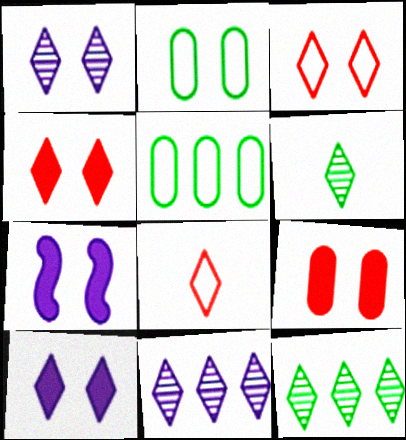[[8, 10, 12]]